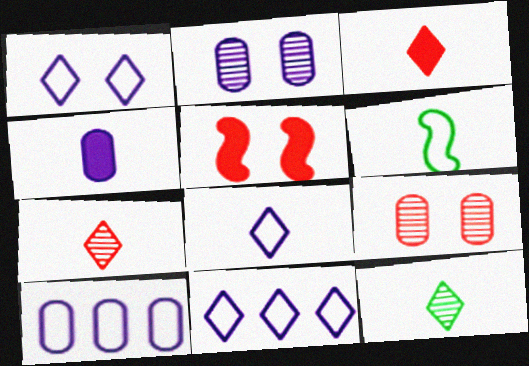[[1, 8, 11], 
[2, 4, 10], 
[3, 8, 12], 
[4, 6, 7], 
[5, 10, 12]]